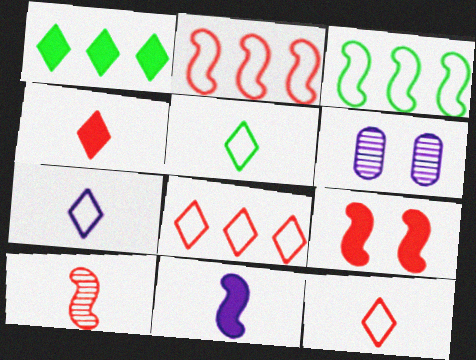[[2, 9, 10], 
[3, 4, 6], 
[5, 7, 12]]